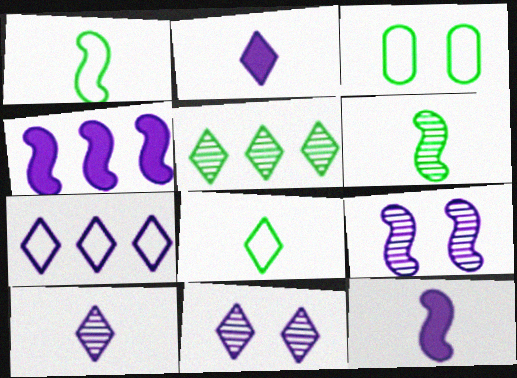[[2, 7, 11]]